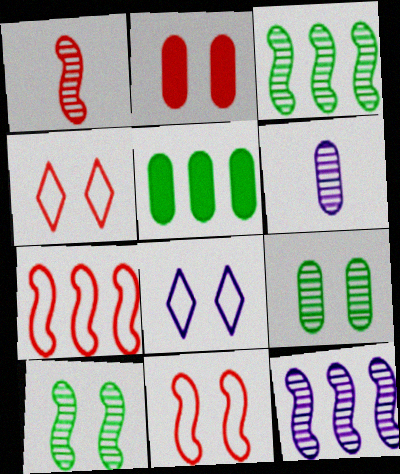[[1, 5, 8], 
[1, 10, 12], 
[2, 8, 10]]